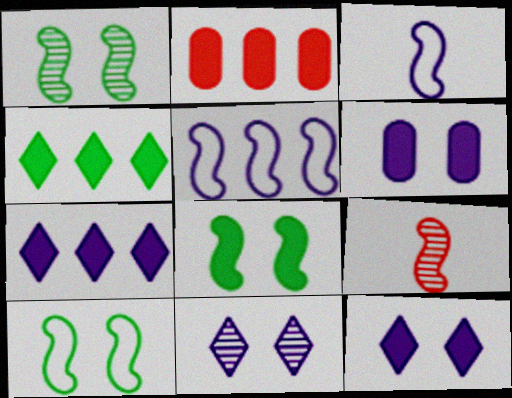[[1, 8, 10], 
[5, 8, 9]]